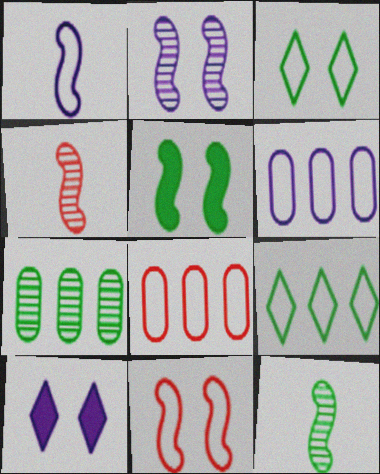[[1, 3, 8], 
[2, 5, 11], 
[8, 10, 12]]